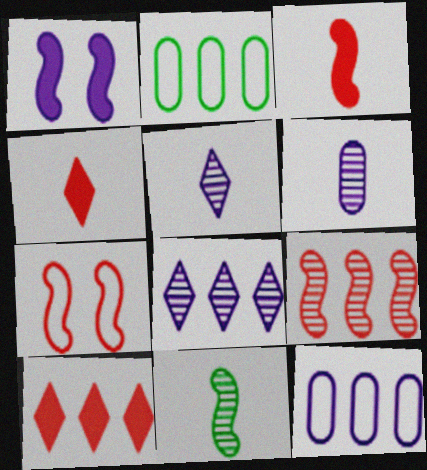[[1, 5, 12], 
[3, 7, 9]]